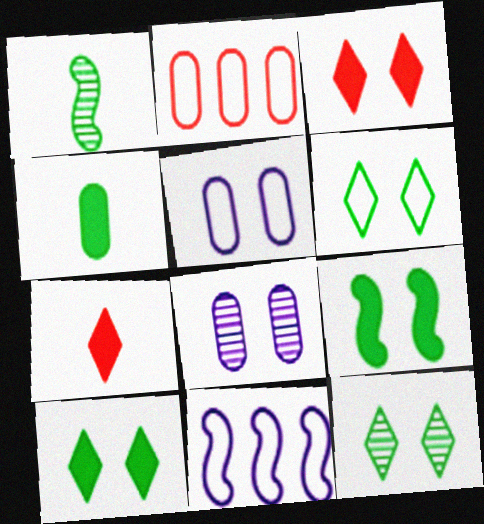[[2, 4, 8], 
[6, 10, 12]]